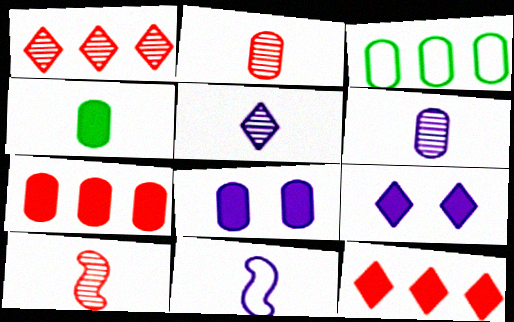[[2, 3, 8], 
[3, 9, 10], 
[4, 7, 8]]